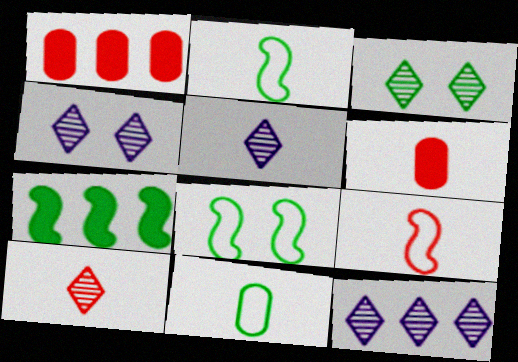[[1, 2, 4], 
[1, 5, 8], 
[2, 5, 6], 
[3, 7, 11], 
[3, 10, 12], 
[4, 5, 12], 
[6, 8, 12], 
[6, 9, 10]]